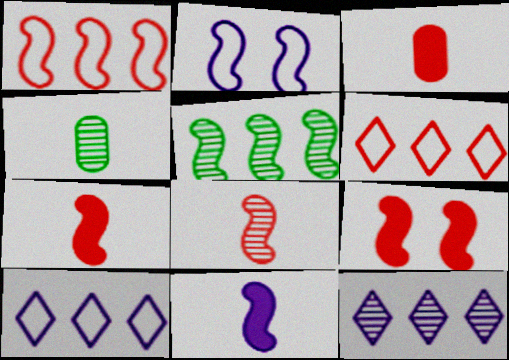[[1, 8, 9], 
[2, 5, 7], 
[4, 9, 10]]